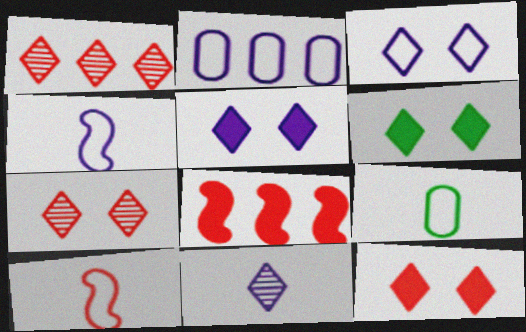[[2, 3, 4], 
[3, 6, 7], 
[5, 6, 12]]